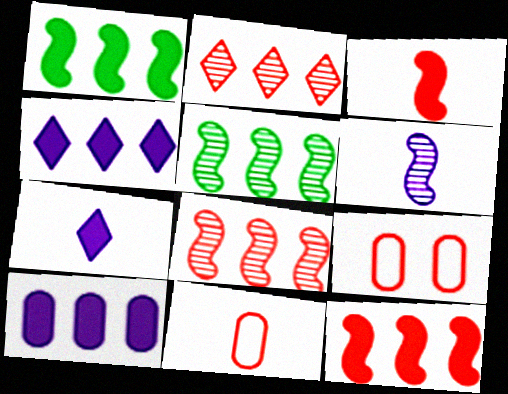[[2, 3, 9], 
[5, 7, 9]]